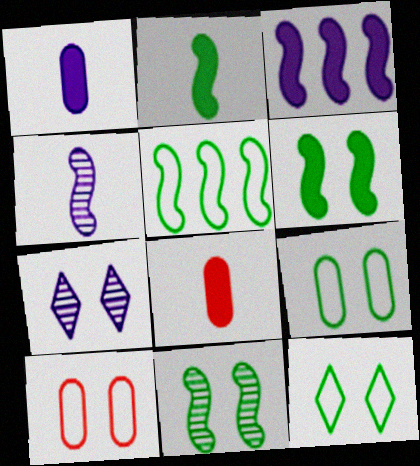[[2, 5, 11], 
[5, 7, 8], 
[6, 7, 10]]